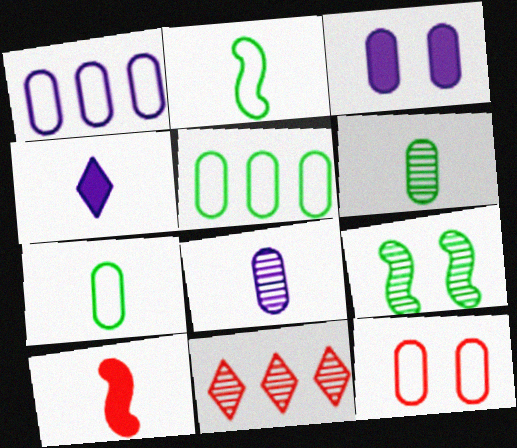[[1, 3, 8], 
[1, 7, 12], 
[2, 3, 11], 
[8, 9, 11], 
[10, 11, 12]]